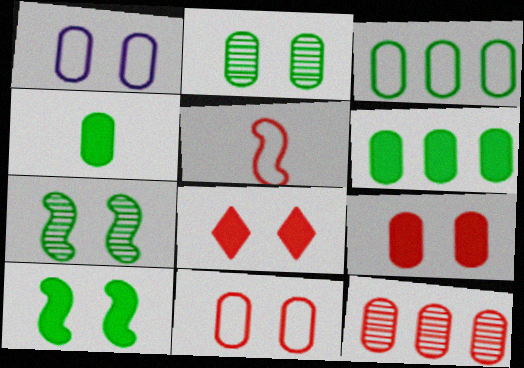[[1, 2, 9], 
[1, 4, 12], 
[1, 7, 8], 
[2, 3, 4], 
[5, 8, 12]]